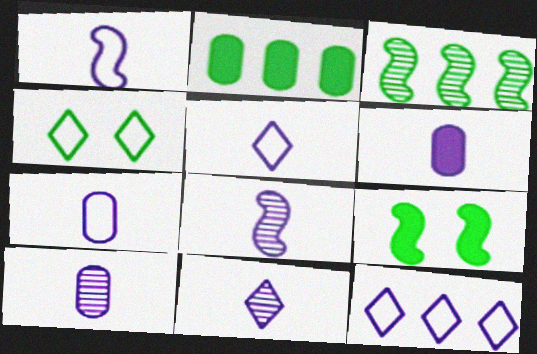[[1, 5, 7], 
[1, 6, 11], 
[5, 6, 8], 
[6, 7, 10], 
[8, 10, 11]]